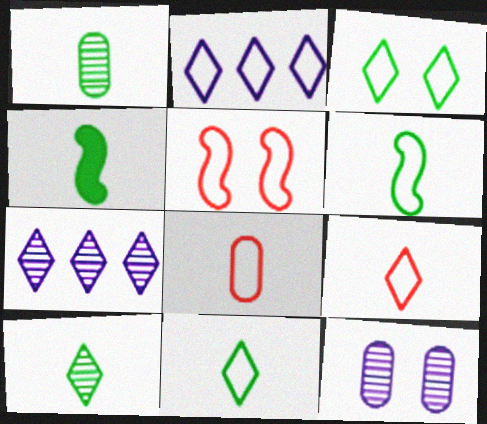[[1, 4, 11], 
[2, 3, 9]]